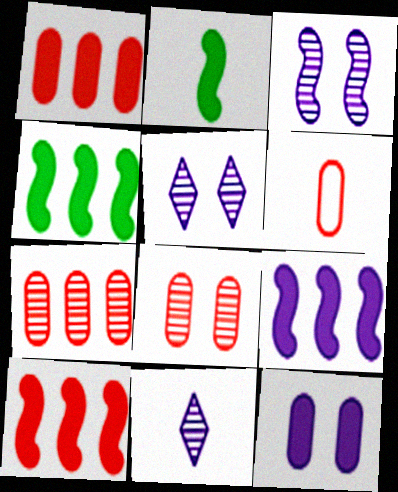[[1, 6, 8], 
[2, 6, 11], 
[4, 5, 6], 
[4, 9, 10]]